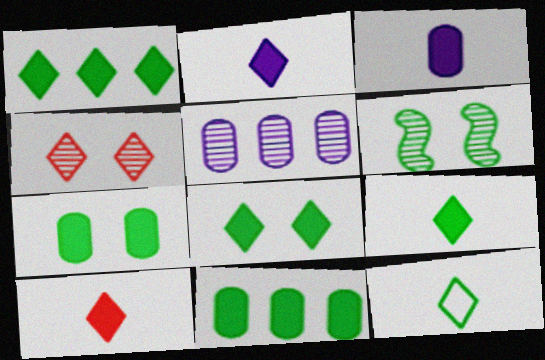[[1, 8, 9], 
[2, 9, 10], 
[6, 11, 12]]